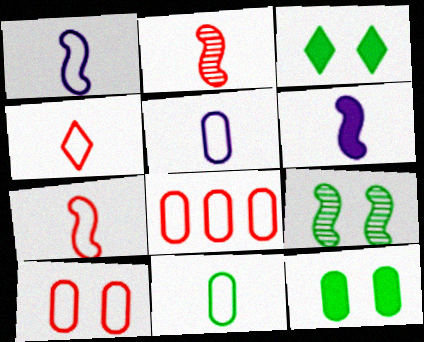[[1, 4, 11]]